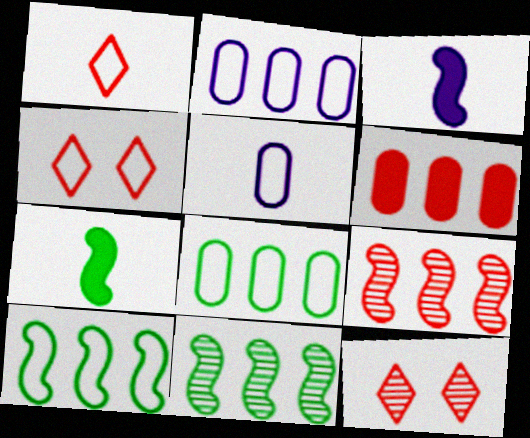[[2, 7, 12], 
[3, 8, 12], 
[4, 5, 10]]